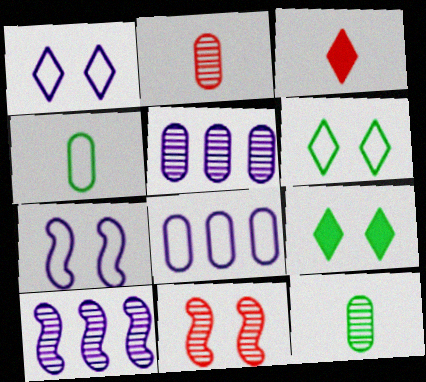[]